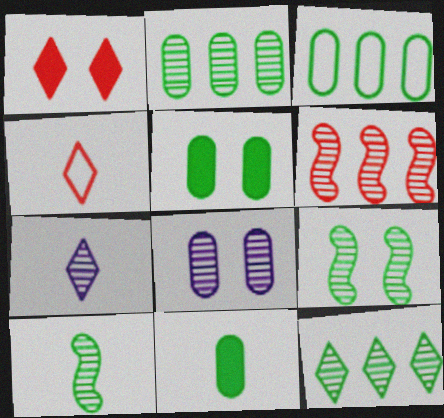[]